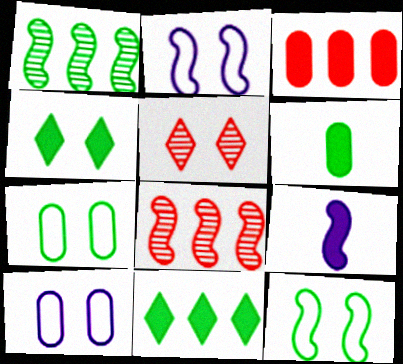[[3, 4, 9], 
[8, 9, 12]]